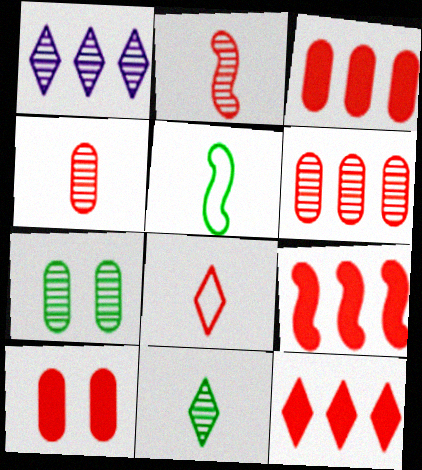[[1, 2, 7], 
[1, 5, 10], 
[3, 9, 12]]